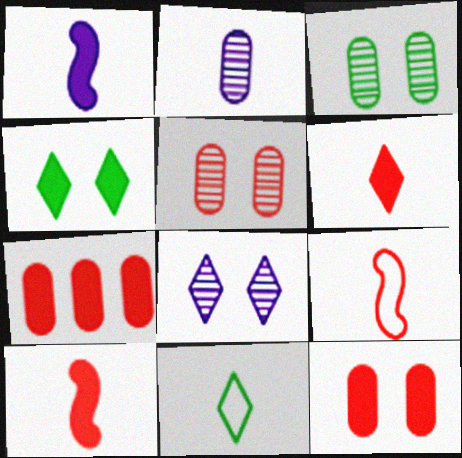[[1, 4, 7], 
[2, 10, 11]]